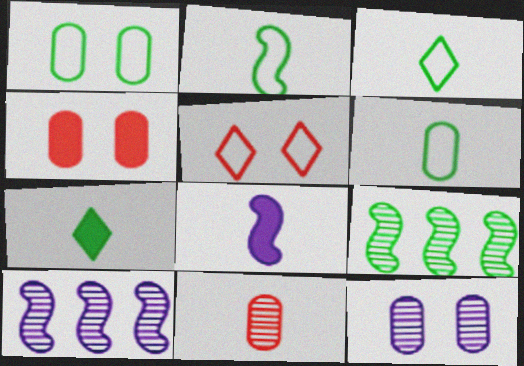[[1, 4, 12], 
[1, 7, 9], 
[2, 3, 6], 
[3, 4, 10], 
[3, 8, 11]]